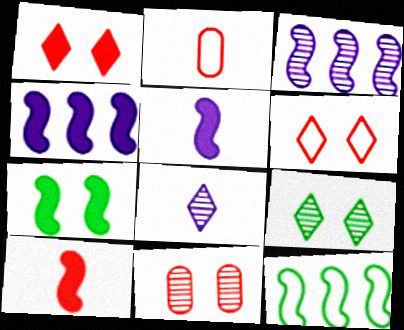[[2, 4, 9], 
[4, 7, 10]]